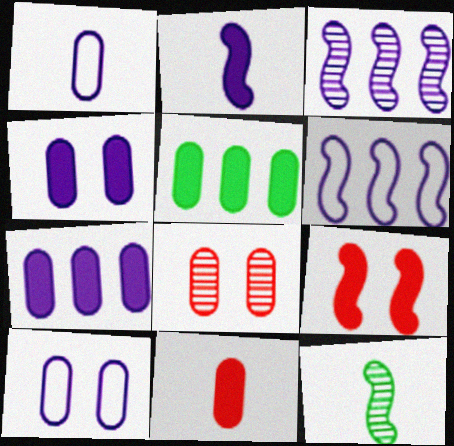[[1, 5, 8], 
[4, 5, 11], 
[6, 9, 12]]